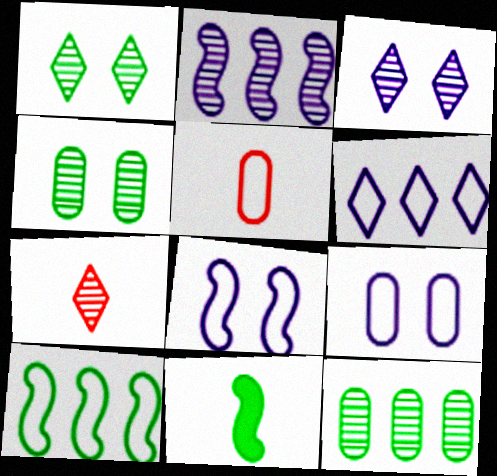[[2, 4, 7]]